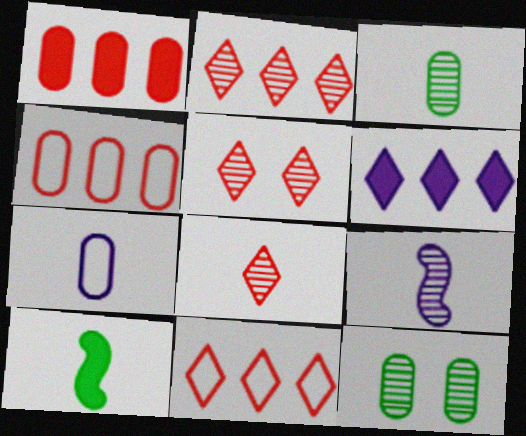[[1, 7, 12], 
[2, 5, 8], 
[2, 9, 12], 
[3, 8, 9], 
[7, 8, 10]]